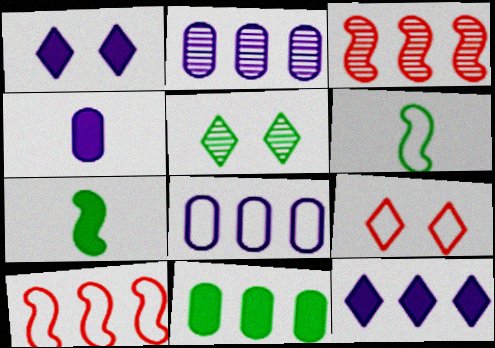[[1, 5, 9], 
[2, 7, 9], 
[4, 5, 10], 
[5, 6, 11], 
[6, 8, 9]]